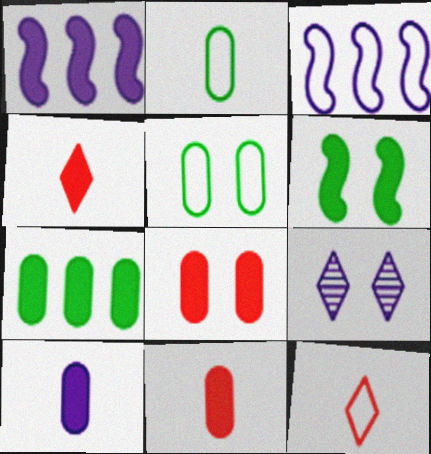[[3, 5, 12], 
[3, 9, 10], 
[7, 8, 10]]